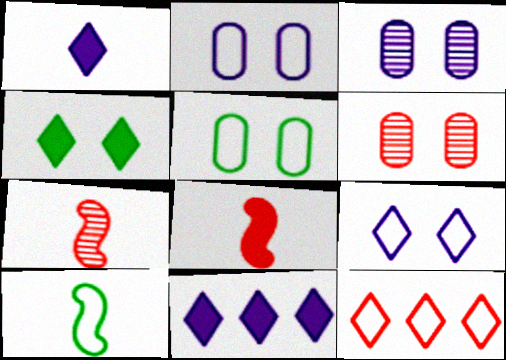[[2, 10, 12], 
[5, 7, 11], 
[6, 8, 12], 
[6, 10, 11]]